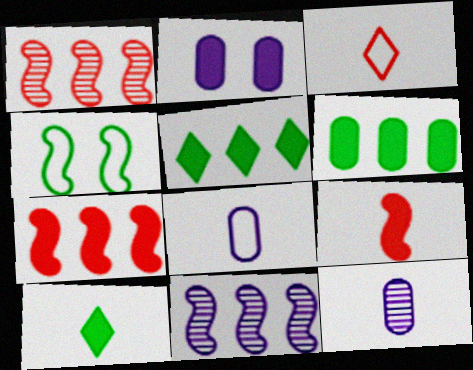[[2, 5, 9], 
[2, 7, 10], 
[4, 9, 11]]